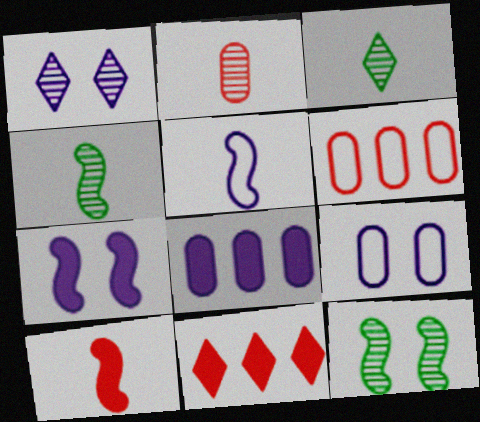[[1, 5, 8], 
[1, 7, 9], 
[3, 6, 7], 
[4, 5, 10], 
[4, 9, 11]]